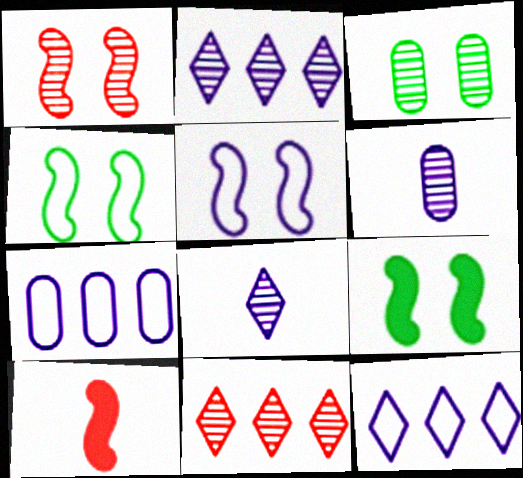[[1, 5, 9], 
[3, 10, 12]]